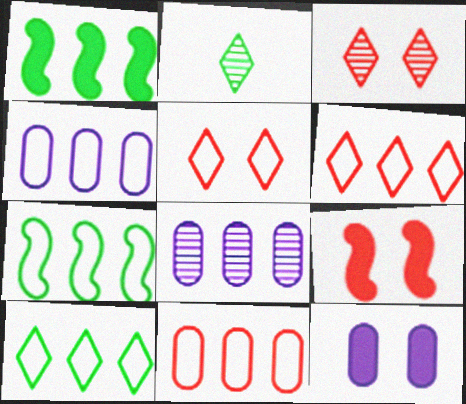[[1, 6, 8], 
[2, 4, 9], 
[4, 6, 7]]